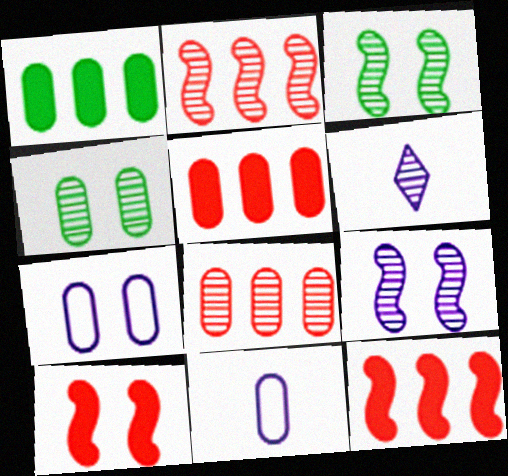[[2, 4, 6], 
[3, 6, 8], 
[4, 5, 11]]